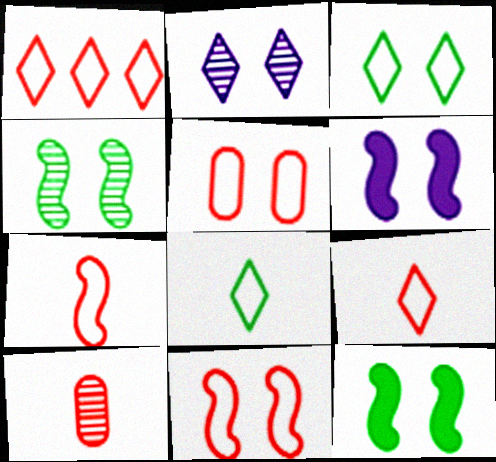[[1, 5, 7], 
[2, 5, 12], 
[4, 6, 11]]